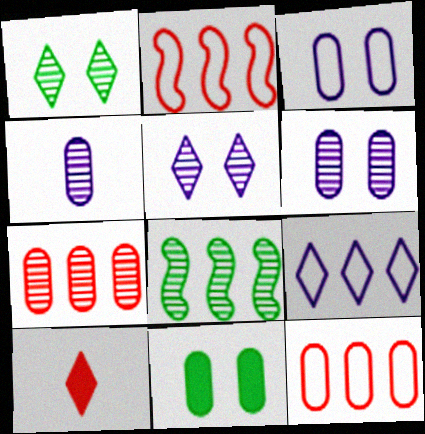[[1, 9, 10], 
[3, 8, 10], 
[4, 11, 12]]